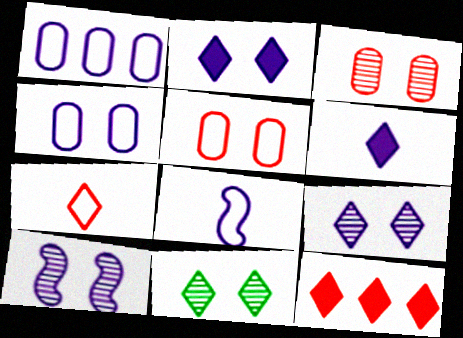[[1, 6, 10], 
[2, 4, 10], 
[3, 10, 11]]